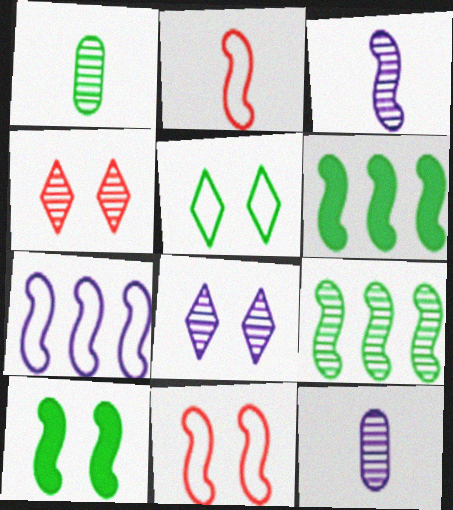[[1, 5, 6], 
[3, 6, 11], 
[4, 9, 12]]